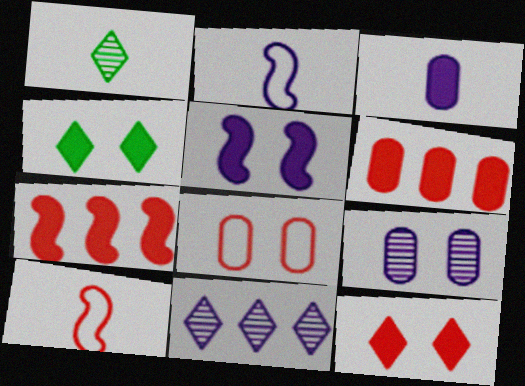[[1, 3, 10], 
[3, 4, 7]]